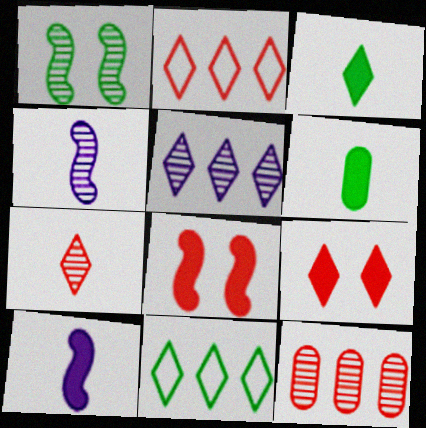[[1, 6, 11], 
[2, 7, 9]]